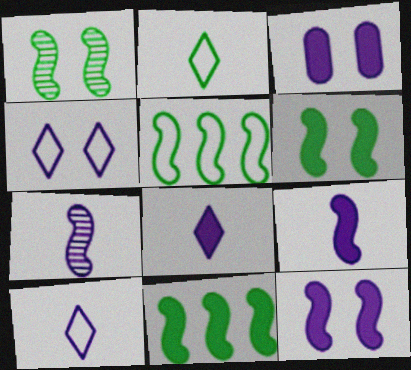[]